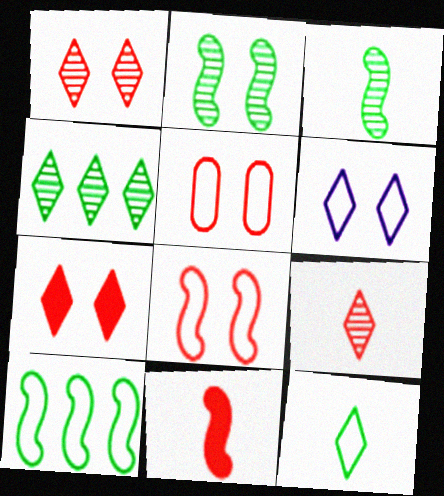[]